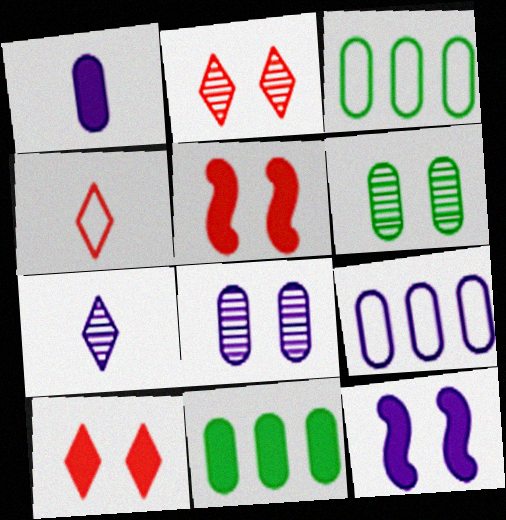[[1, 8, 9], 
[3, 5, 7], 
[7, 9, 12]]